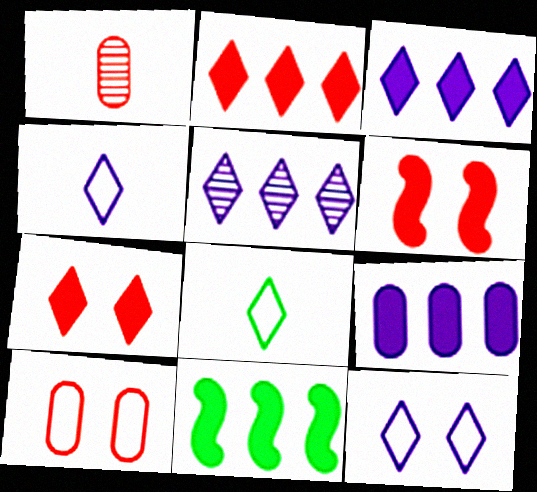[[1, 11, 12], 
[2, 9, 11], 
[5, 7, 8]]